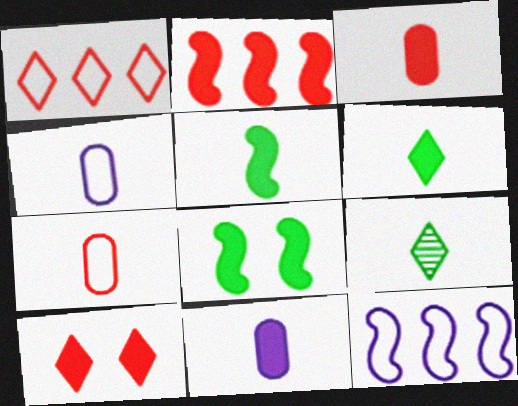[[2, 3, 10]]